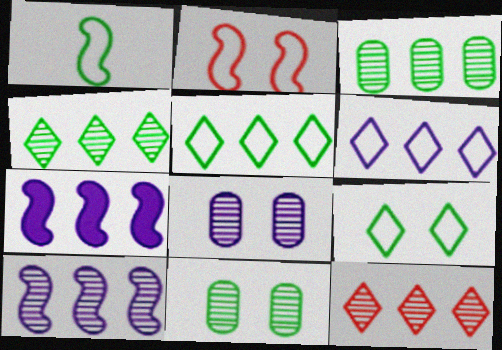[[3, 10, 12]]